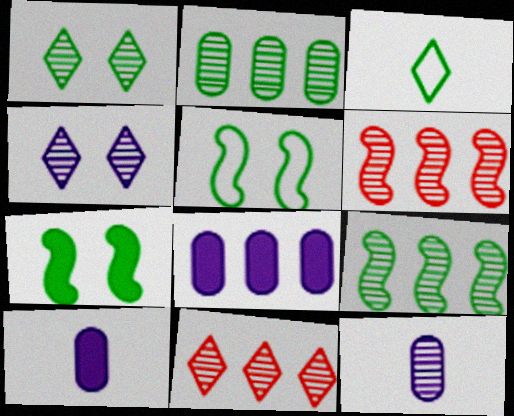[[1, 6, 12], 
[2, 3, 7], 
[5, 10, 11]]